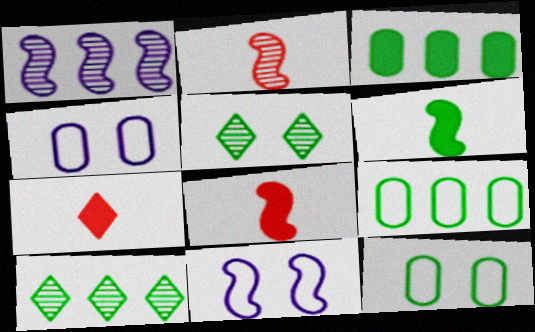[[1, 7, 12], 
[4, 8, 10], 
[5, 6, 9], 
[6, 10, 12]]